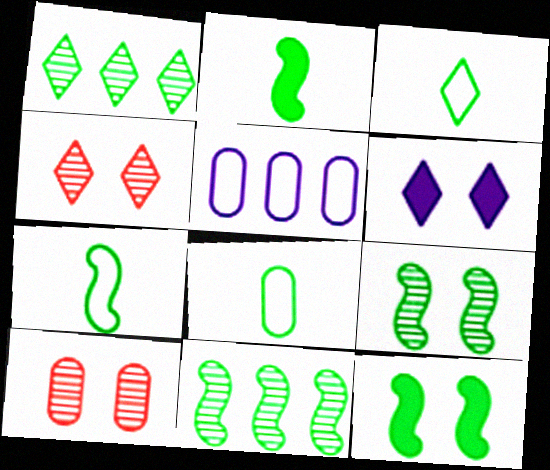[[1, 8, 12], 
[2, 4, 5], 
[3, 7, 8], 
[7, 11, 12]]